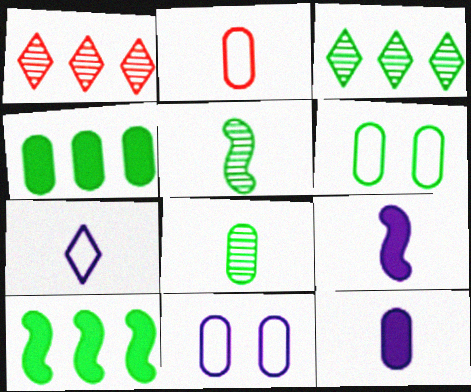[[1, 6, 9], 
[2, 8, 12], 
[4, 6, 8]]